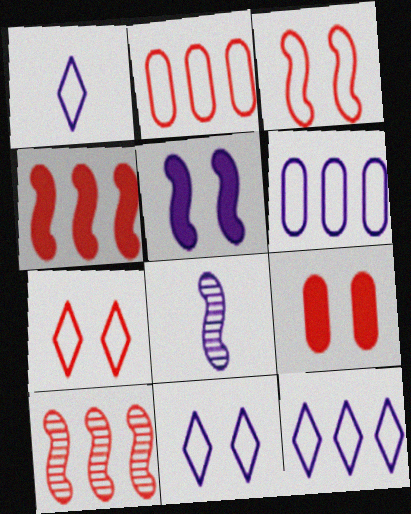[[1, 11, 12]]